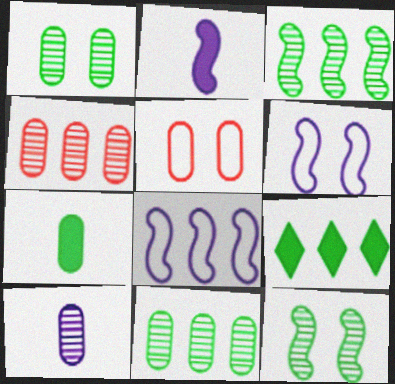[[1, 4, 10], 
[4, 8, 9]]